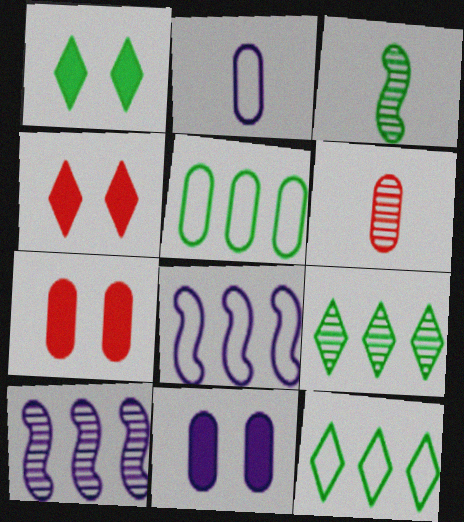[[1, 3, 5], 
[1, 6, 8], 
[5, 6, 11]]